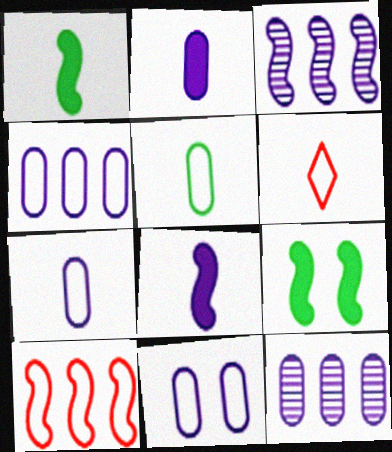[[2, 11, 12], 
[4, 7, 11], 
[6, 9, 12]]